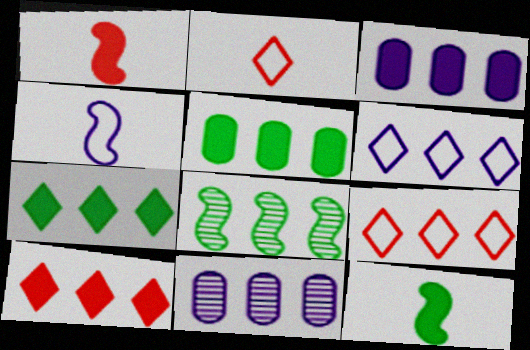[[3, 8, 9]]